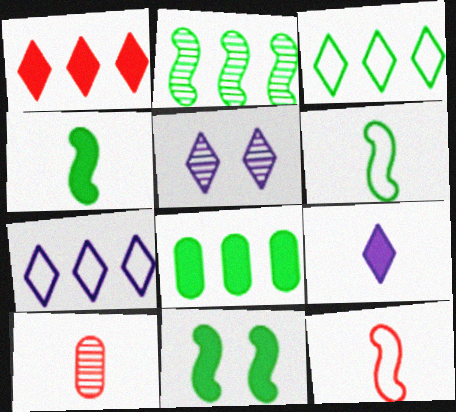[[2, 3, 8], 
[2, 5, 10], 
[2, 6, 11], 
[5, 7, 9], 
[5, 8, 12], 
[6, 9, 10], 
[7, 10, 11]]